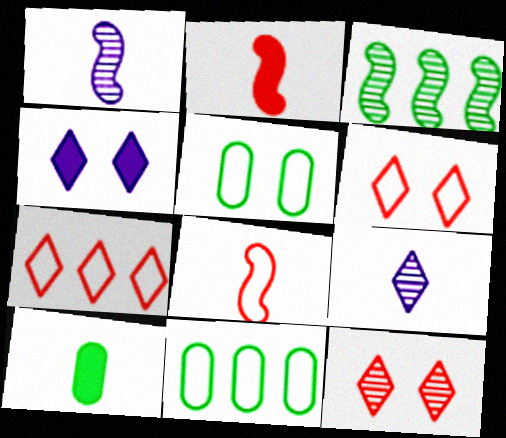[[8, 9, 10]]